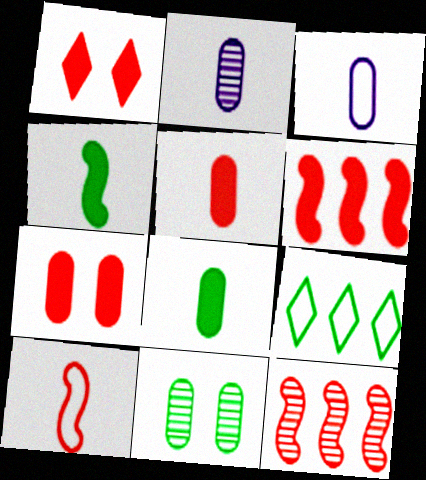[[1, 5, 6], 
[4, 9, 11]]